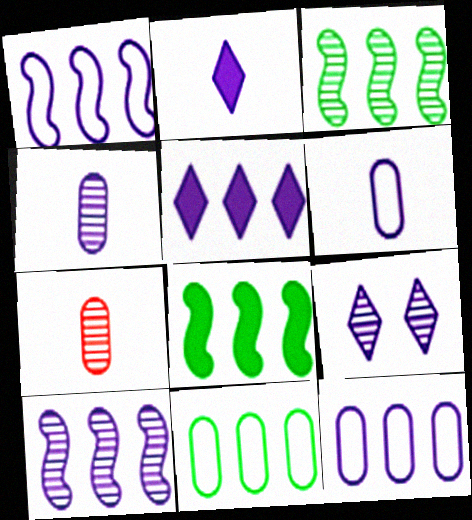[[3, 7, 9], 
[4, 9, 10], 
[5, 10, 12]]